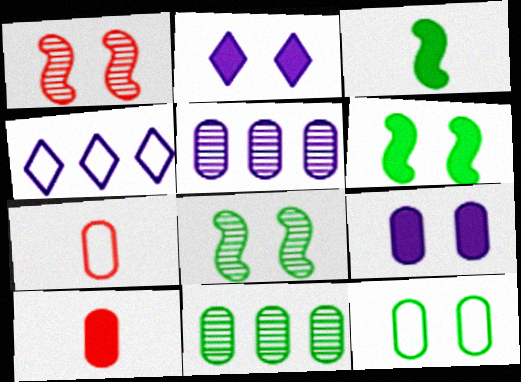[[1, 2, 12], 
[4, 8, 10], 
[5, 10, 12], 
[7, 9, 11]]